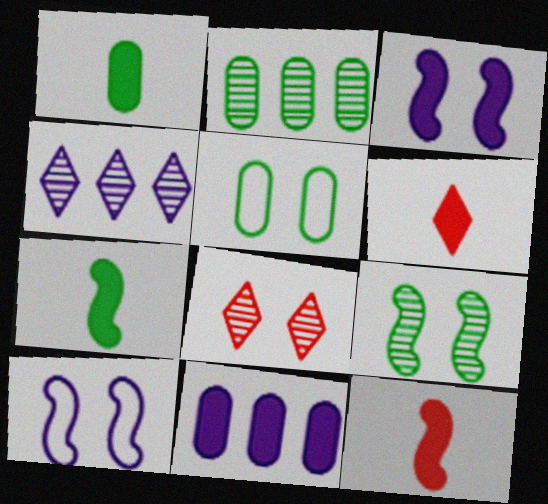[[1, 2, 5], 
[2, 6, 10], 
[3, 5, 8], 
[4, 5, 12]]